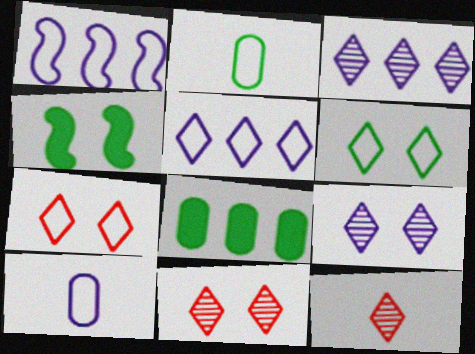[[1, 2, 7]]